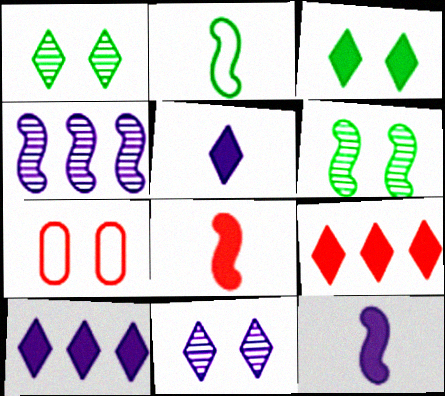[[3, 5, 9]]